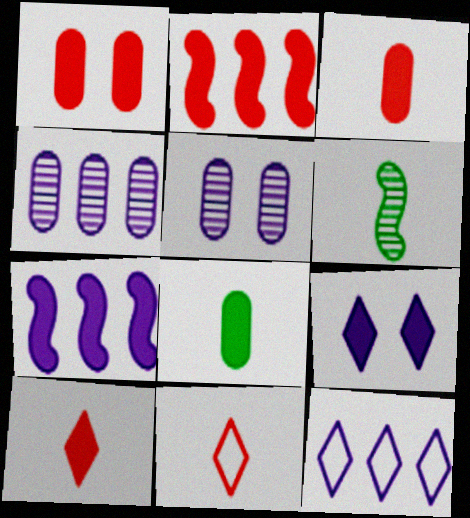[[1, 2, 10], 
[1, 6, 12], 
[2, 8, 9], 
[4, 7, 12]]